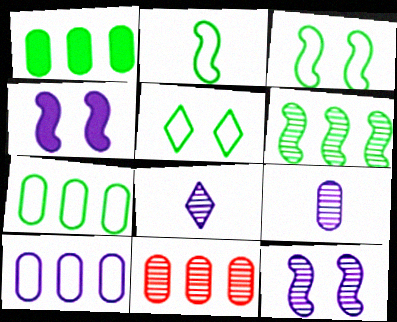[[1, 10, 11], 
[2, 5, 7], 
[4, 8, 10]]